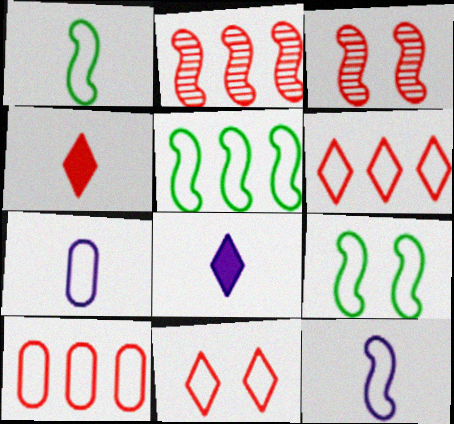[[1, 5, 9], 
[3, 4, 10], 
[5, 7, 11], 
[6, 7, 9]]